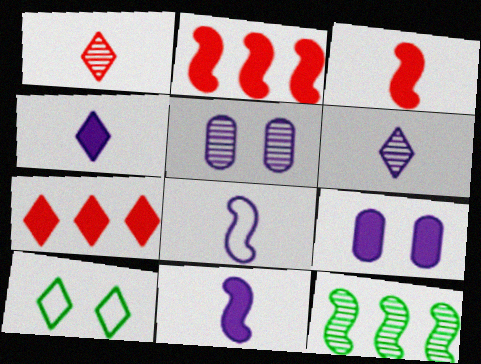[[1, 5, 12], 
[6, 7, 10]]